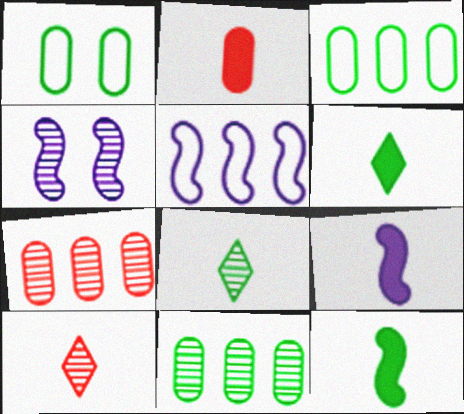[[2, 6, 9], 
[4, 5, 9], 
[4, 7, 8], 
[4, 10, 11]]